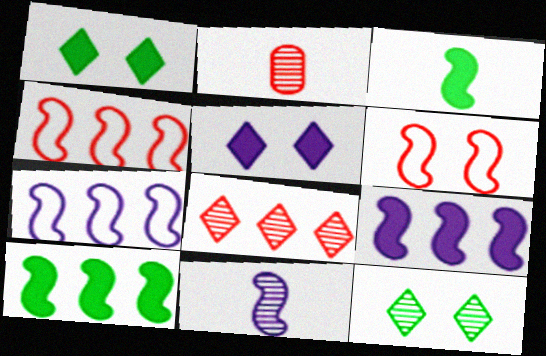[[1, 2, 7], 
[6, 10, 11]]